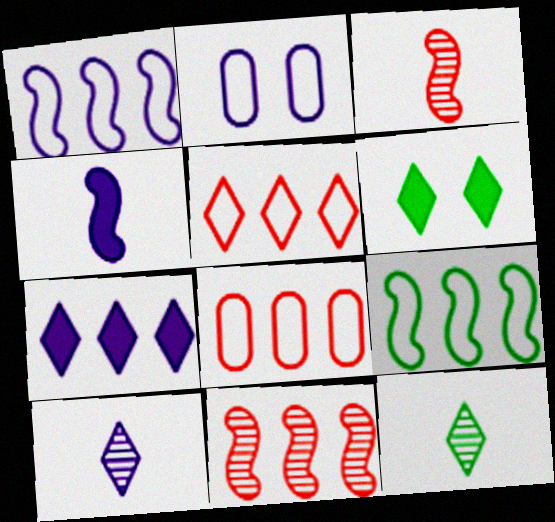[[5, 6, 10]]